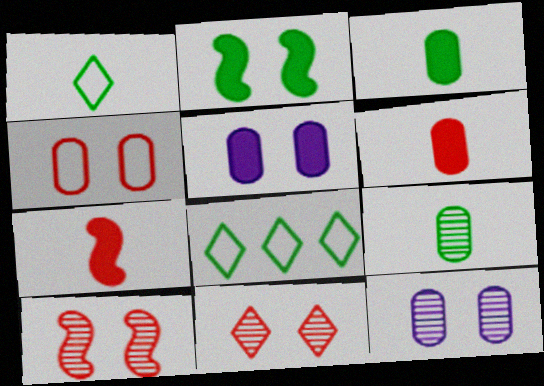[[2, 8, 9], 
[7, 8, 12]]